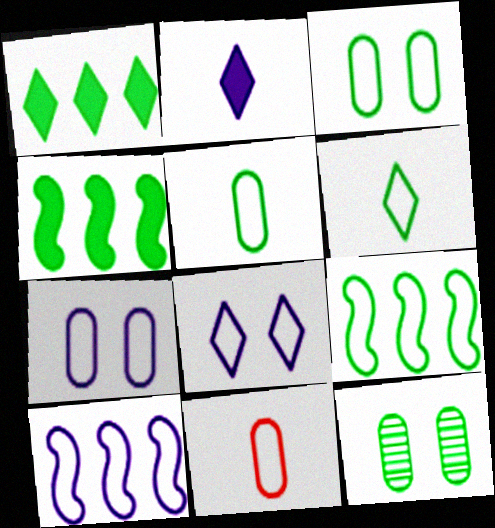[[3, 6, 9], 
[4, 6, 12], 
[8, 9, 11]]